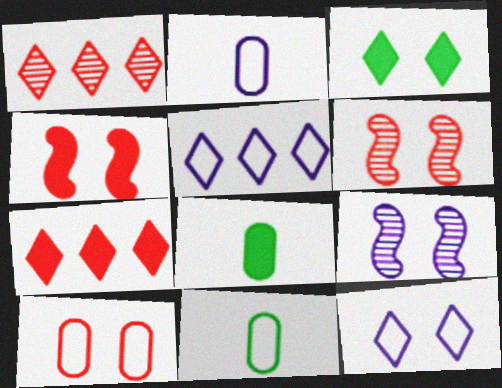[[3, 9, 10], 
[5, 6, 8], 
[7, 9, 11]]